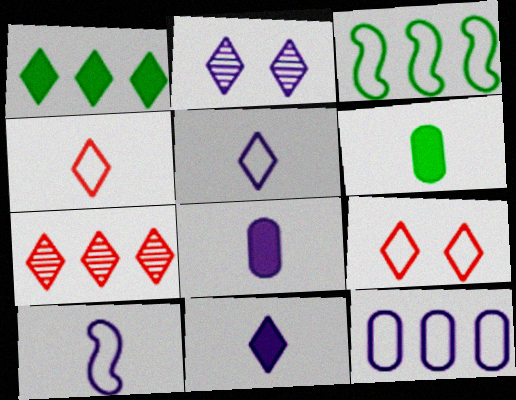[[1, 2, 4]]